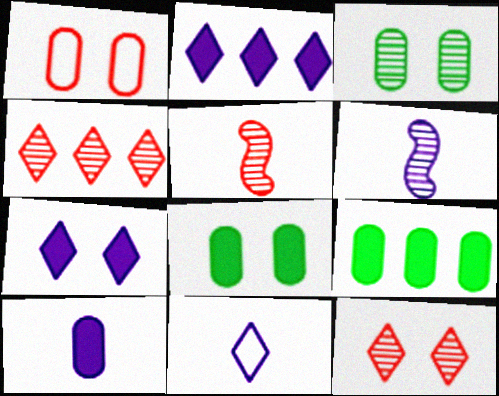[[3, 4, 6], 
[6, 10, 11]]